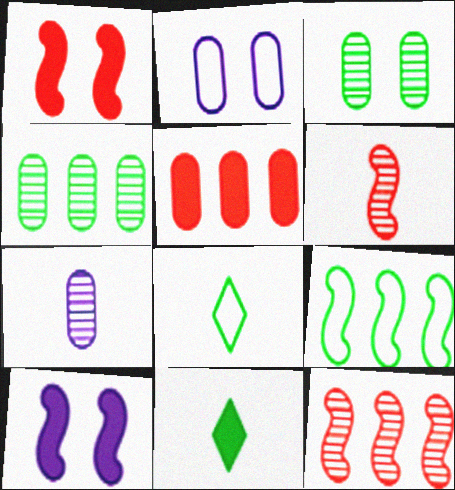[[2, 11, 12], 
[3, 9, 11], 
[5, 10, 11], 
[6, 9, 10]]